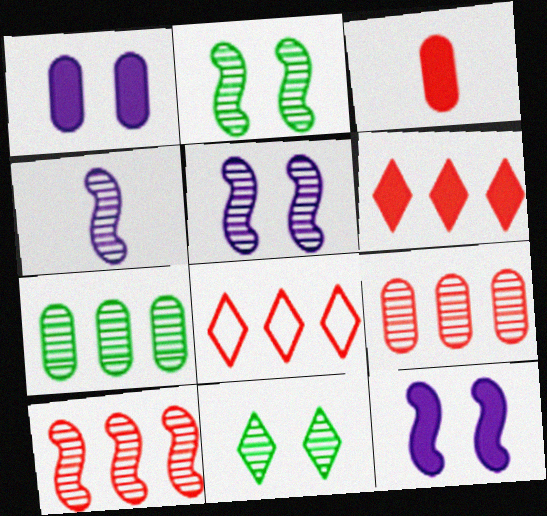[[2, 4, 10], 
[4, 9, 11]]